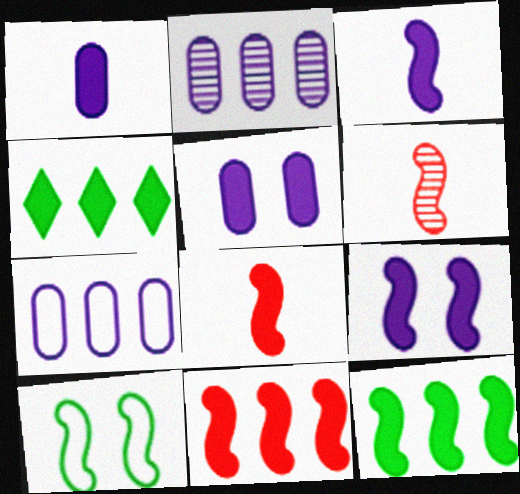[[4, 5, 8], 
[8, 9, 12]]